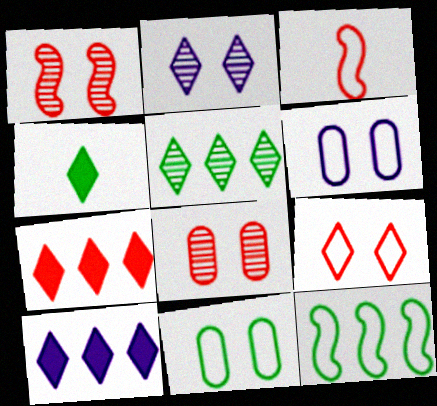[[3, 7, 8]]